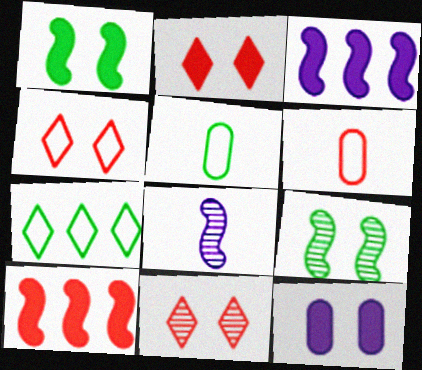[[1, 2, 12], 
[2, 4, 11], 
[3, 5, 11], 
[4, 9, 12], 
[6, 10, 11]]